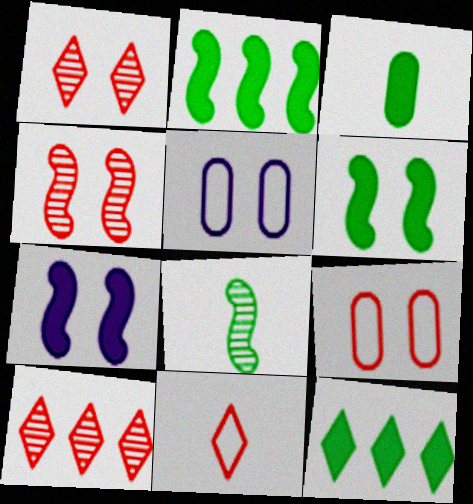[[1, 5, 6], 
[3, 6, 12]]